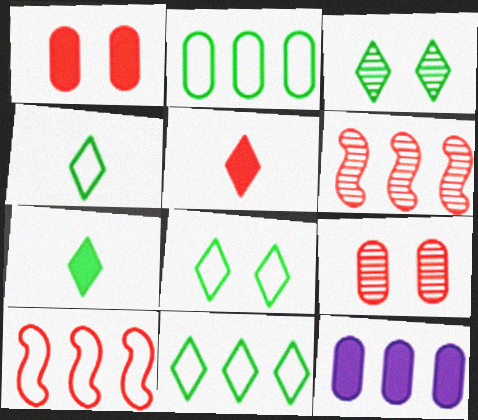[[3, 7, 11], 
[4, 8, 11], 
[5, 9, 10], 
[6, 11, 12]]